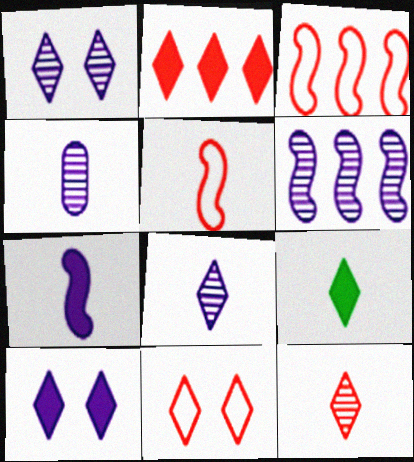[[1, 4, 6], 
[2, 9, 10], 
[2, 11, 12], 
[4, 5, 9]]